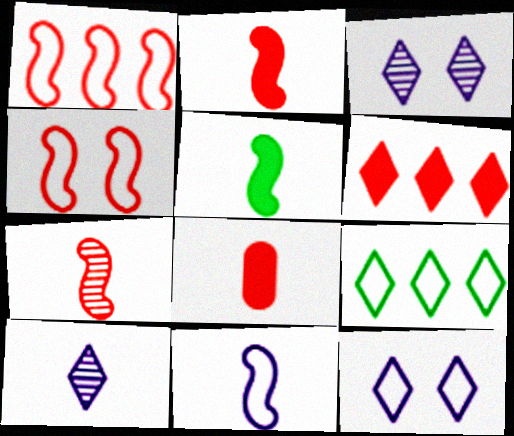[[5, 7, 11]]